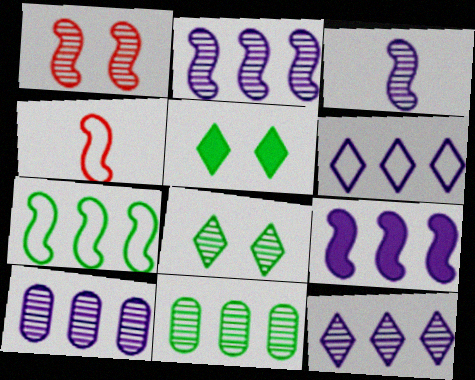[[2, 10, 12], 
[4, 5, 10], 
[6, 9, 10]]